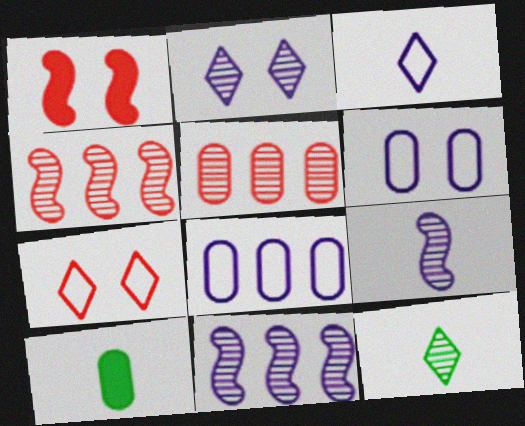[[1, 8, 12], 
[5, 6, 10], 
[7, 10, 11]]